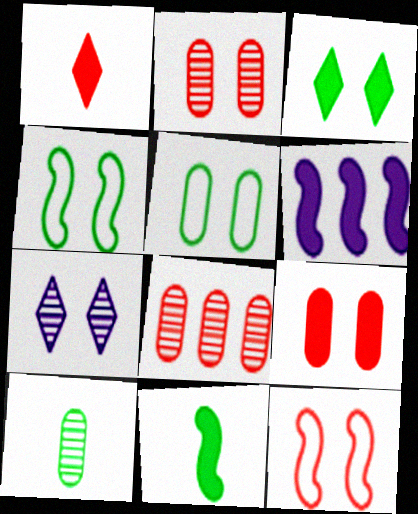[[1, 8, 12], 
[4, 7, 9]]